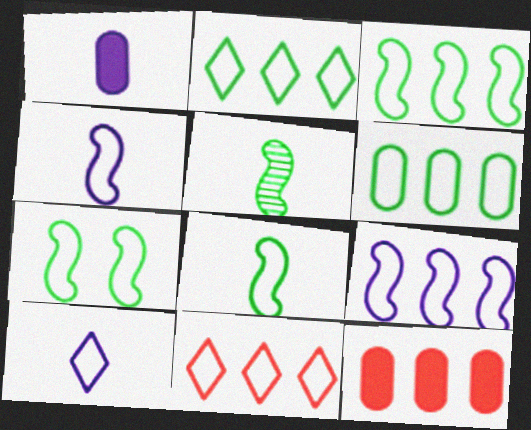[[2, 3, 6], 
[3, 7, 8], 
[6, 9, 11]]